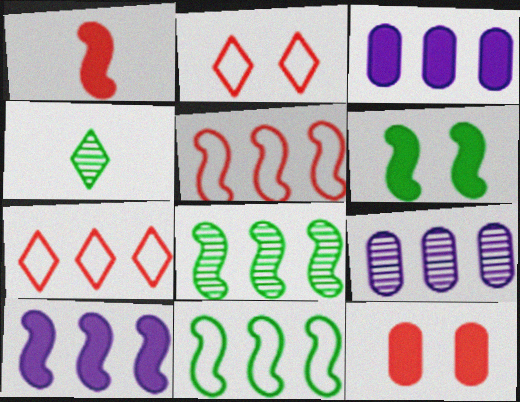[[1, 6, 10], 
[3, 7, 8], 
[5, 8, 10]]